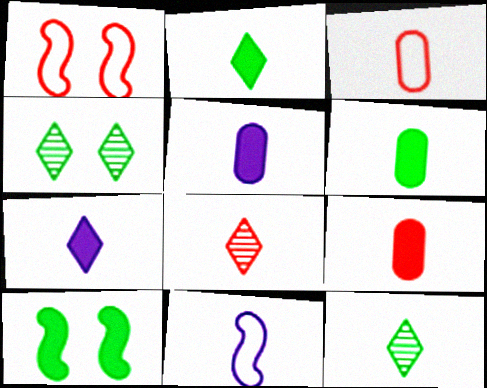[[5, 6, 9], 
[6, 8, 11], 
[9, 11, 12]]